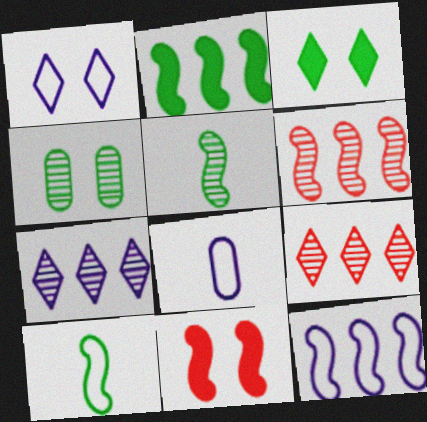[[1, 4, 11], 
[1, 8, 12], 
[2, 6, 12], 
[3, 6, 8], 
[5, 11, 12]]